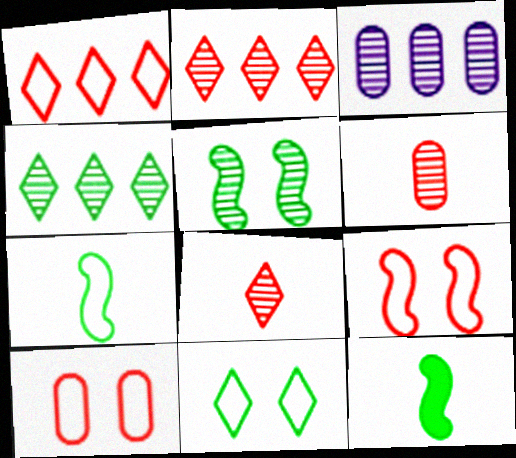[[3, 5, 8]]